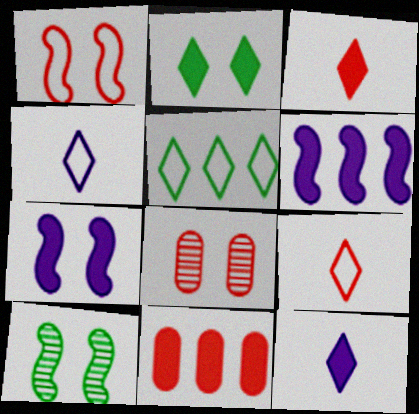[[1, 7, 10], 
[4, 10, 11]]